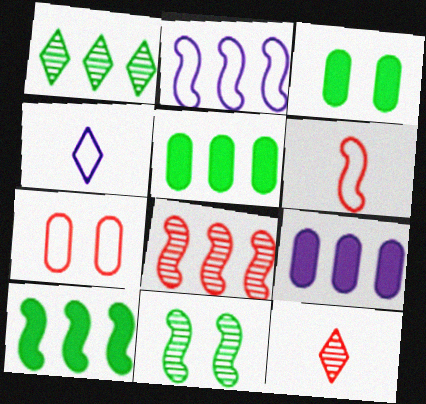[[2, 3, 12], 
[2, 8, 10], 
[3, 4, 8]]